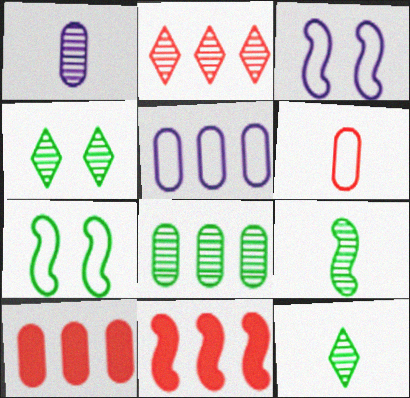[[3, 9, 11], 
[3, 10, 12], 
[4, 8, 9], 
[5, 8, 10]]